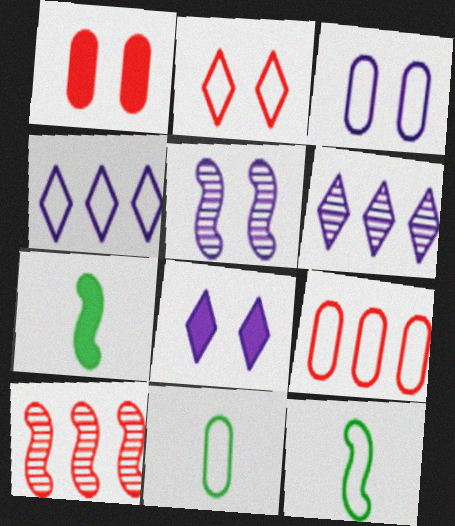[[1, 6, 12], 
[3, 5, 8], 
[3, 9, 11], 
[8, 10, 11]]